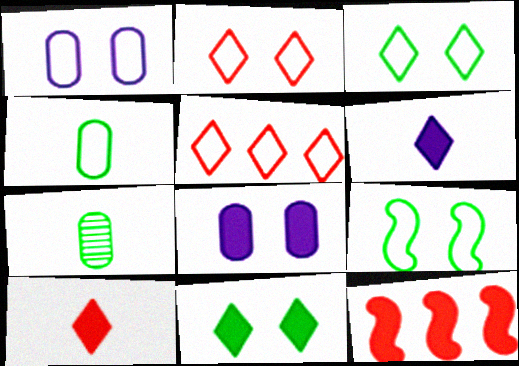[[1, 2, 9]]